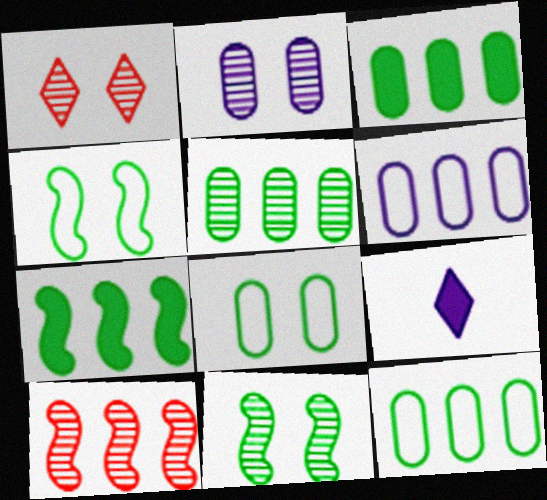[[1, 2, 11], 
[3, 5, 12], 
[8, 9, 10]]